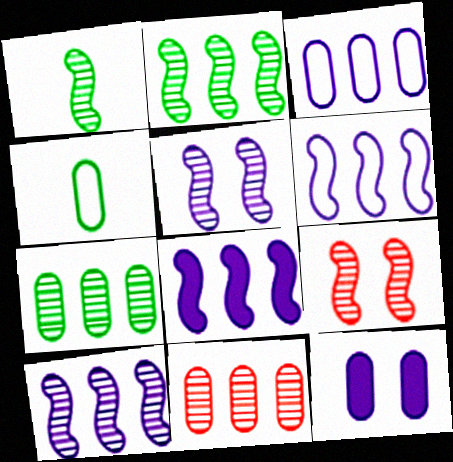[[1, 9, 10], 
[4, 11, 12], 
[6, 8, 10]]